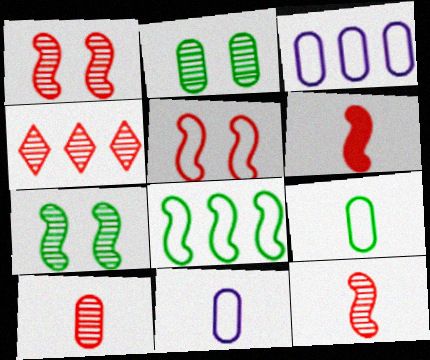[[1, 4, 10]]